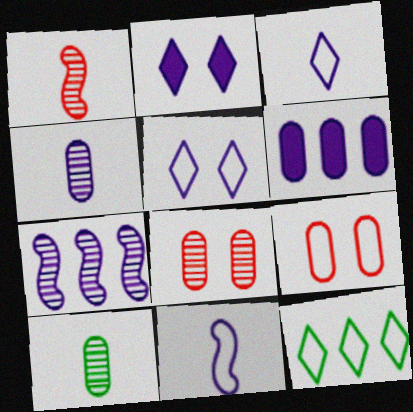[[6, 9, 10], 
[9, 11, 12]]